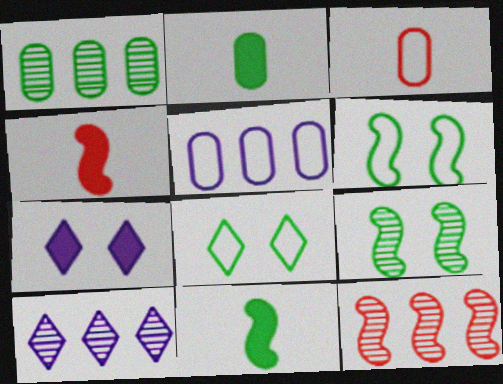[[1, 8, 11], 
[1, 10, 12]]